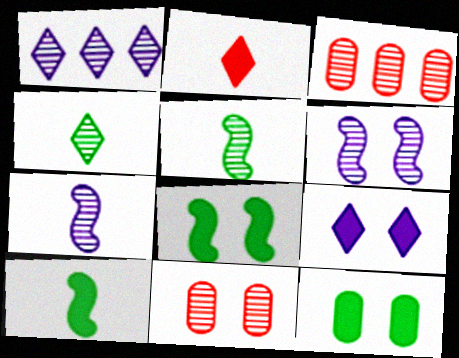[[1, 5, 11], 
[3, 4, 6]]